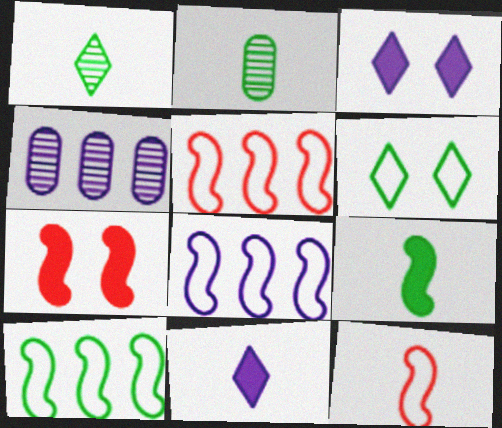[[2, 3, 5], 
[2, 11, 12], 
[5, 8, 10]]